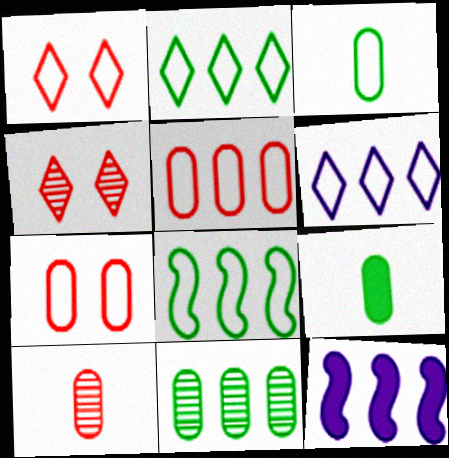[[3, 4, 12], 
[5, 6, 8]]